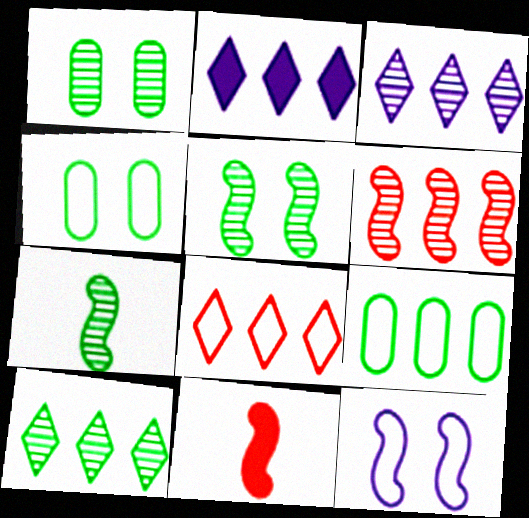[[1, 7, 10], 
[2, 6, 9], 
[2, 8, 10], 
[3, 4, 11]]